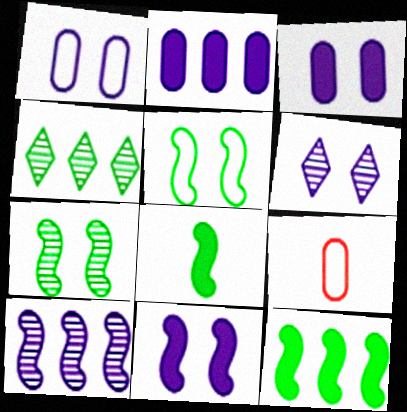[[1, 6, 11], 
[4, 9, 11], 
[6, 9, 12]]